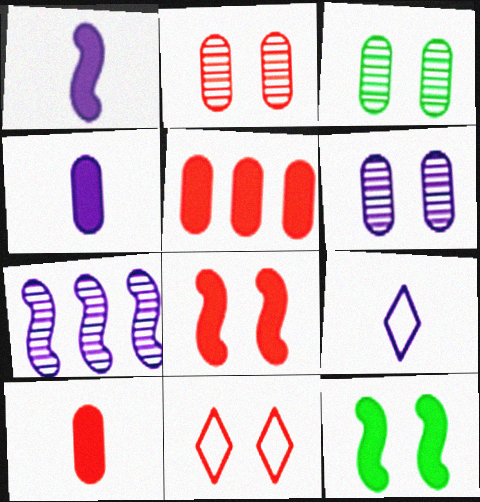[[2, 3, 6], 
[2, 8, 11], 
[6, 11, 12]]